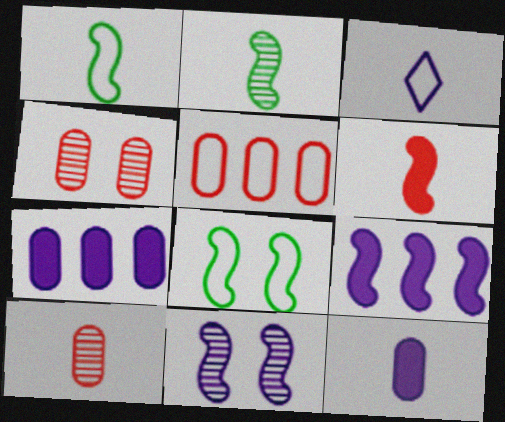[[3, 5, 8], 
[3, 7, 11]]